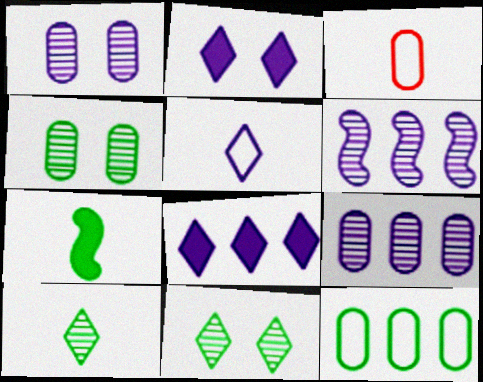[[7, 11, 12]]